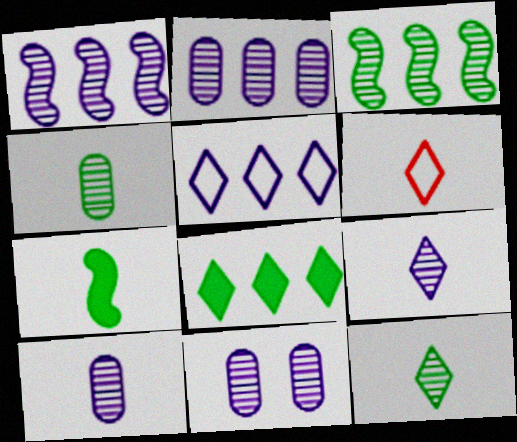[[1, 9, 11], 
[2, 10, 11], 
[6, 7, 10]]